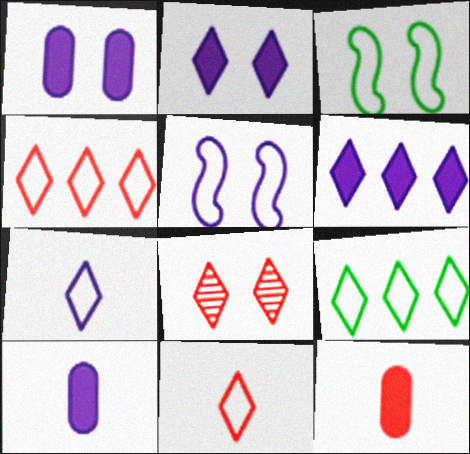[[1, 3, 8]]